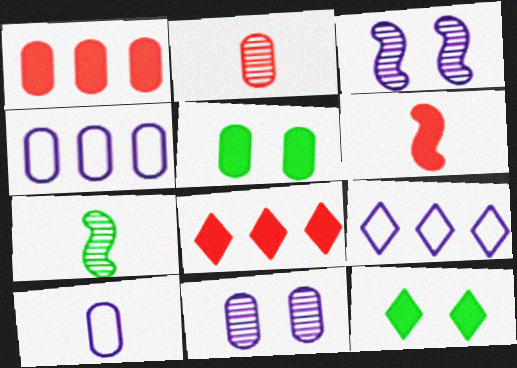[[2, 4, 5]]